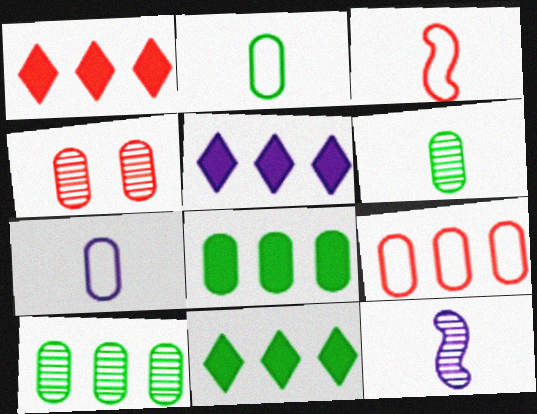[[1, 3, 4], 
[1, 5, 11], 
[4, 7, 8]]